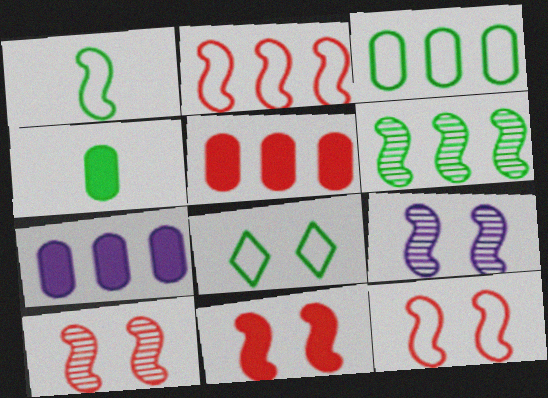[[1, 3, 8], 
[4, 6, 8], 
[10, 11, 12]]